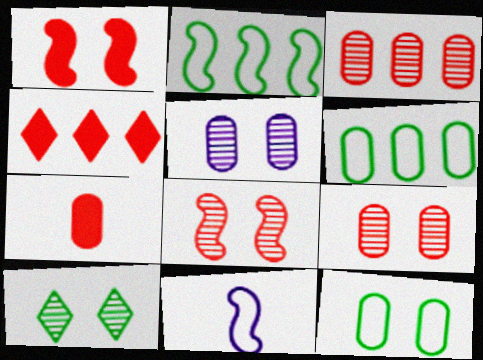[[1, 4, 7], 
[5, 6, 7], 
[5, 8, 10]]